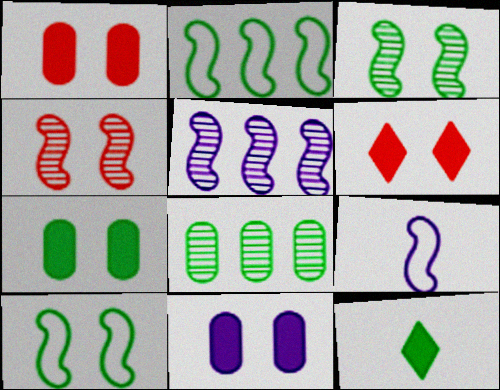[[1, 7, 11], 
[6, 8, 9], 
[8, 10, 12]]